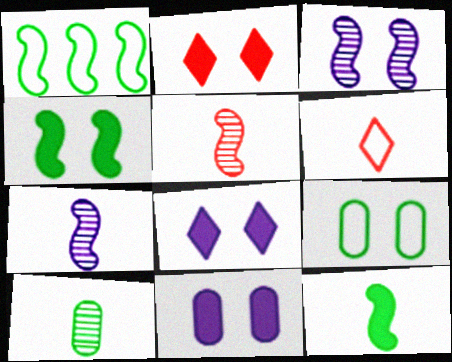[[2, 3, 9], 
[2, 4, 11]]